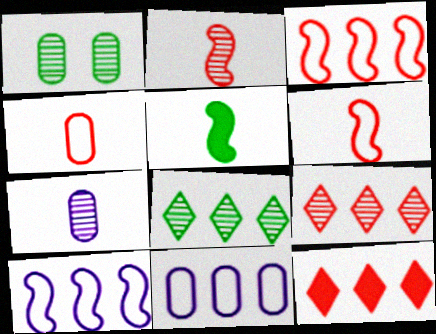[]